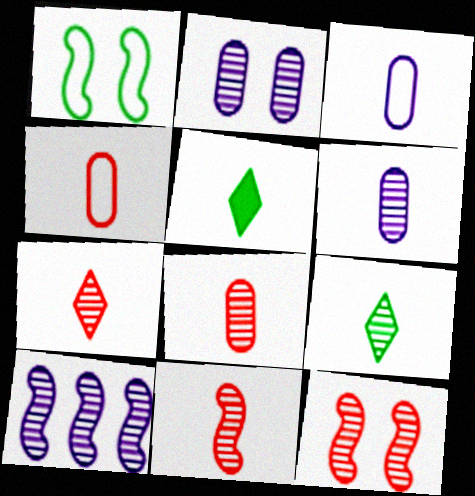[[3, 5, 11], 
[6, 9, 11], 
[7, 8, 11]]